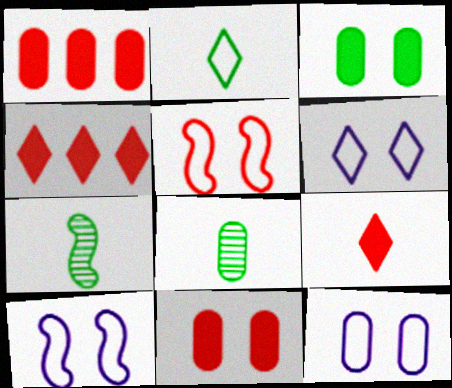[[1, 6, 7], 
[1, 8, 12], 
[4, 7, 12], 
[4, 8, 10], 
[6, 10, 12]]